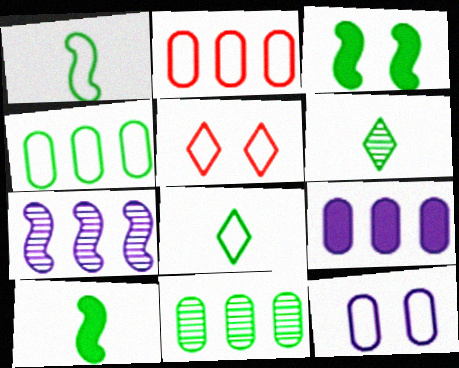[[2, 9, 11], 
[3, 4, 6], 
[3, 8, 11]]